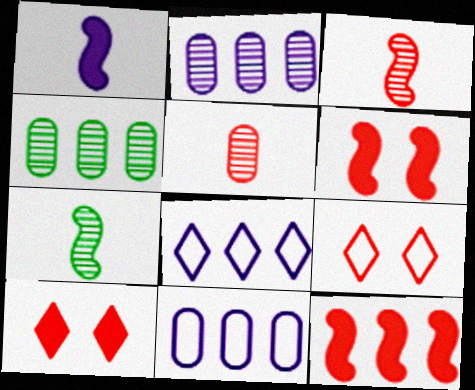[[1, 4, 9], 
[4, 8, 12], 
[5, 9, 12], 
[7, 10, 11]]